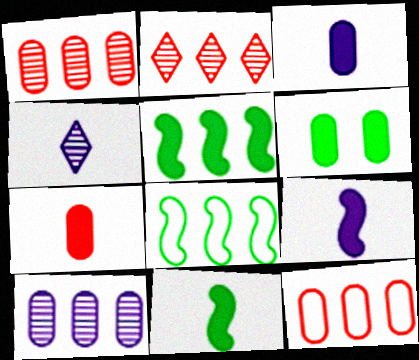[]